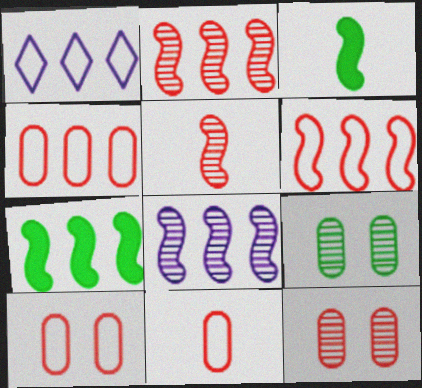[[1, 3, 12], 
[4, 10, 11], 
[6, 7, 8]]